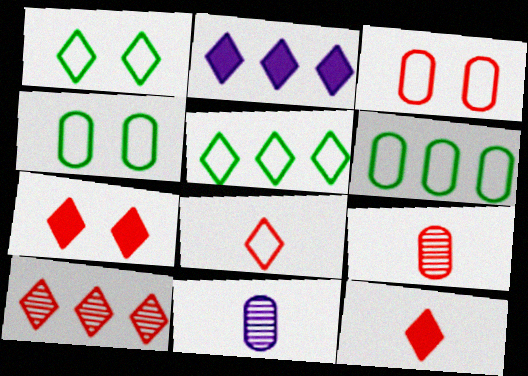[[2, 5, 10], 
[7, 8, 10]]